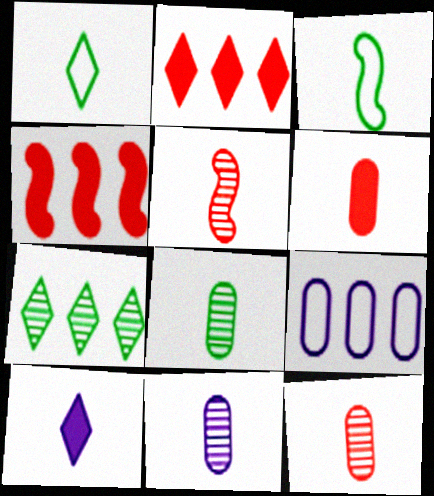[[3, 10, 12], 
[4, 7, 9], 
[8, 11, 12]]